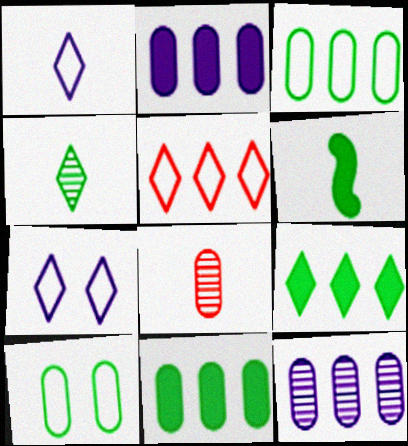[[1, 6, 8], 
[2, 8, 10]]